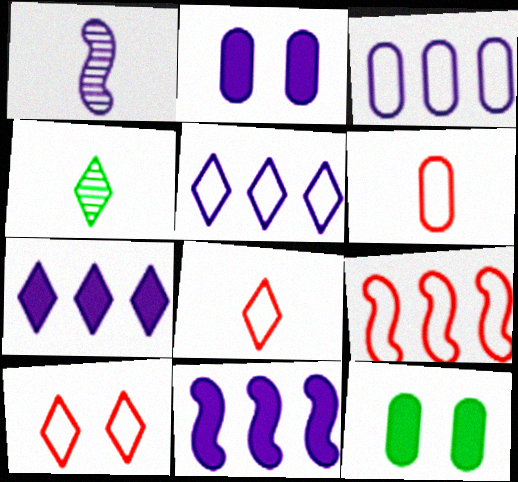[[1, 2, 5], 
[2, 4, 9], 
[4, 7, 10], 
[6, 9, 10]]